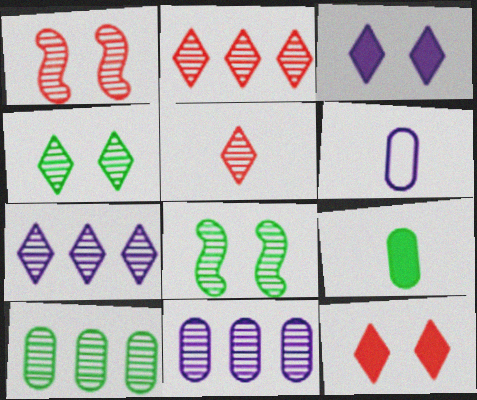[[4, 5, 7], 
[5, 8, 11]]